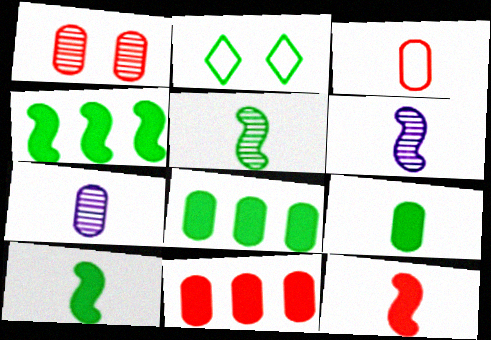[[1, 3, 11], 
[2, 5, 8], 
[2, 6, 11], 
[3, 7, 9]]